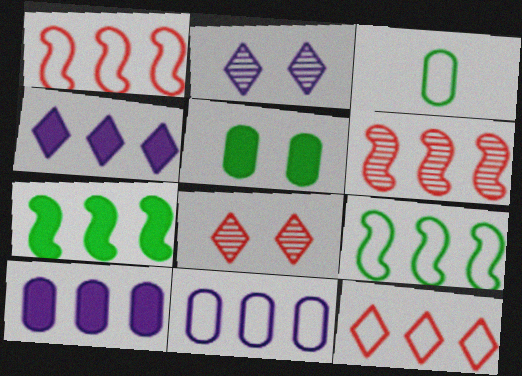[[9, 11, 12]]